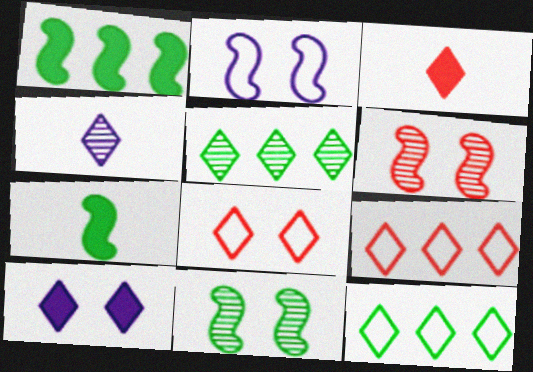[]